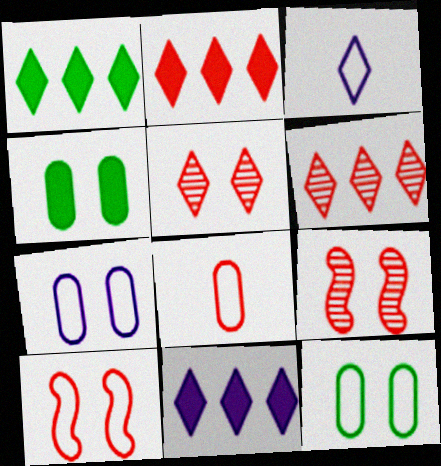[[1, 2, 11], 
[1, 3, 5], 
[2, 8, 9]]